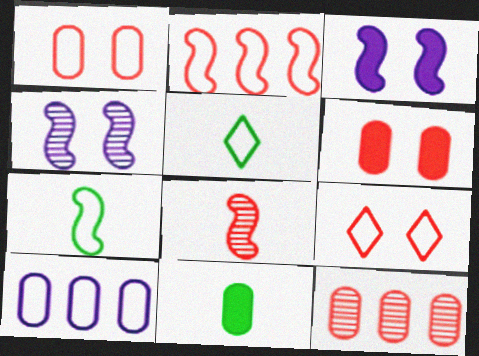[[3, 5, 12], 
[7, 9, 10]]